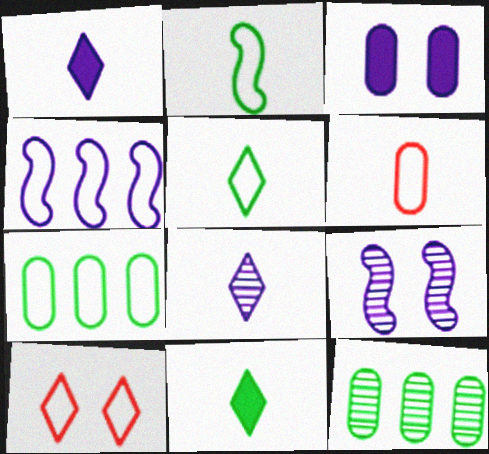[[3, 4, 8], 
[3, 6, 12]]